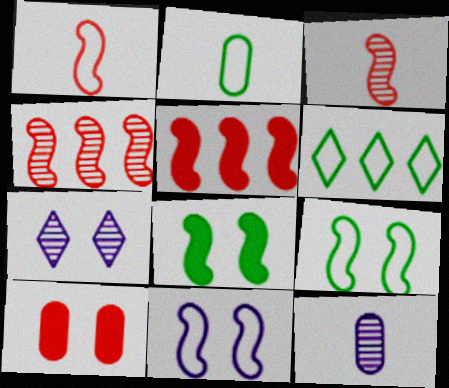[[2, 5, 7], 
[2, 6, 9], 
[7, 9, 10]]